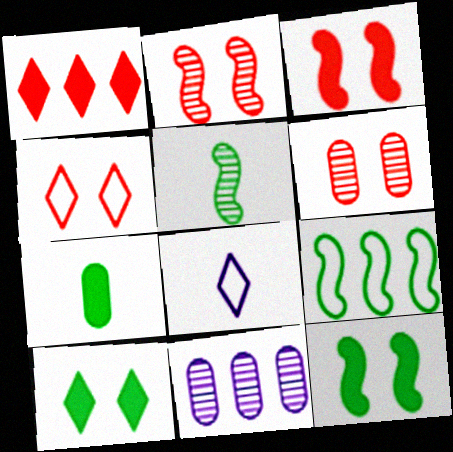[[1, 9, 11], 
[3, 4, 6], 
[5, 9, 12]]